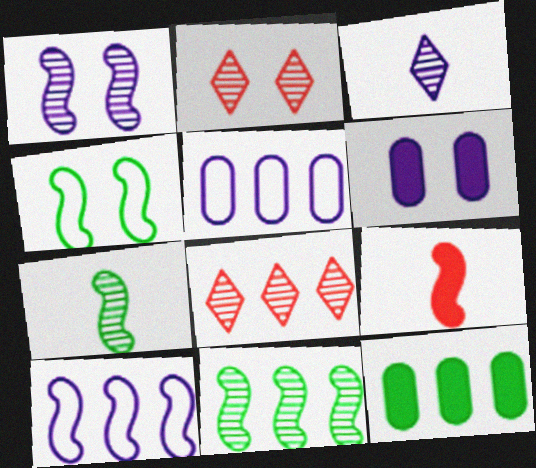[[2, 4, 6], 
[3, 6, 10], 
[8, 10, 12]]